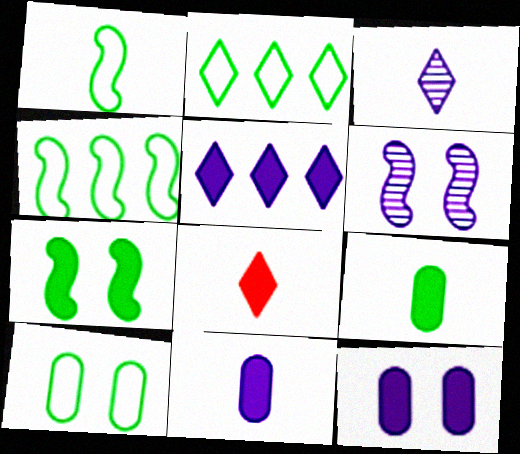[[1, 2, 10]]